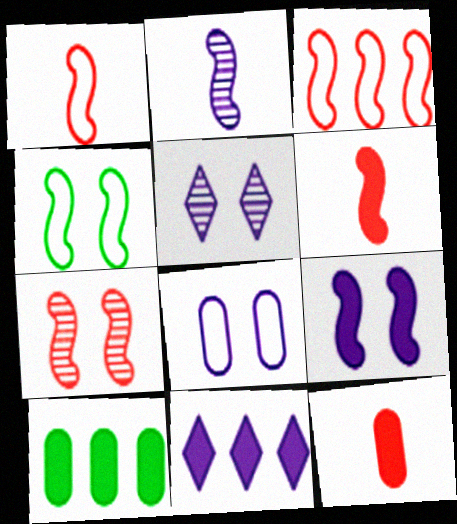[[1, 5, 10], 
[2, 8, 11], 
[3, 6, 7], 
[4, 7, 9], 
[5, 8, 9]]